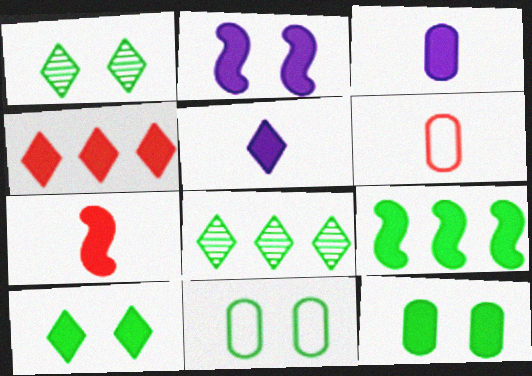[[2, 6, 8], 
[2, 7, 9], 
[4, 5, 10]]